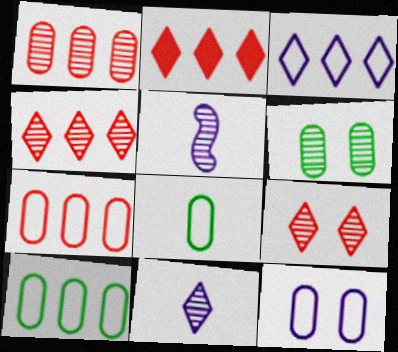[[4, 5, 6], 
[7, 8, 12]]